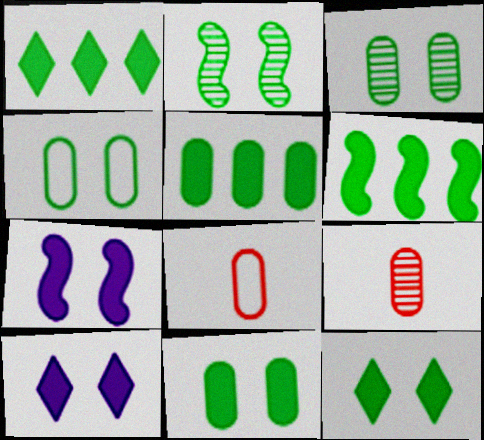[[1, 5, 6], 
[2, 4, 12], 
[3, 4, 11]]